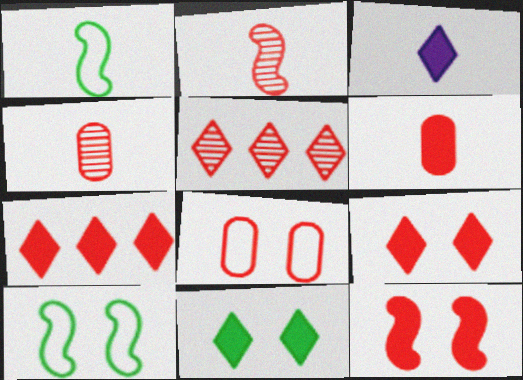[[1, 3, 4], 
[2, 7, 8], 
[3, 7, 11], 
[6, 7, 12]]